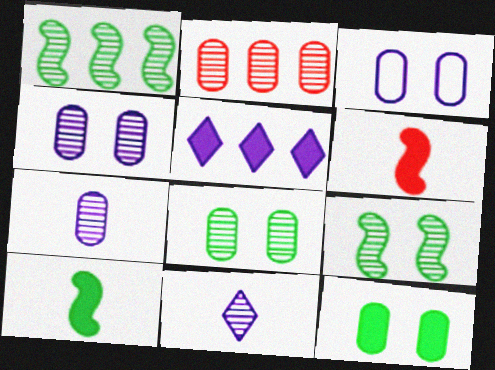[[2, 7, 8], 
[2, 9, 11], 
[5, 6, 12]]